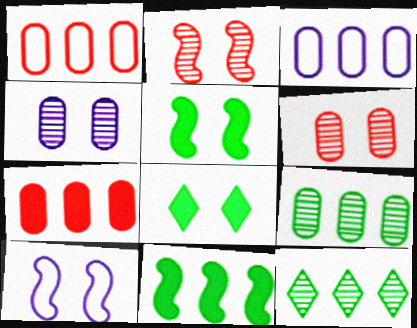[[2, 5, 10], 
[3, 7, 9], 
[6, 8, 10]]